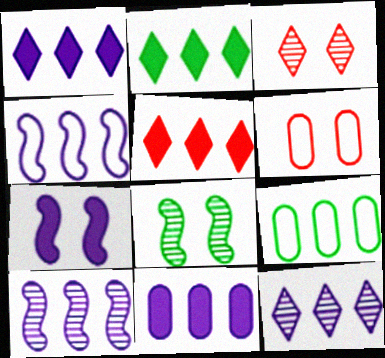[[1, 2, 5], 
[4, 11, 12], 
[5, 9, 10]]